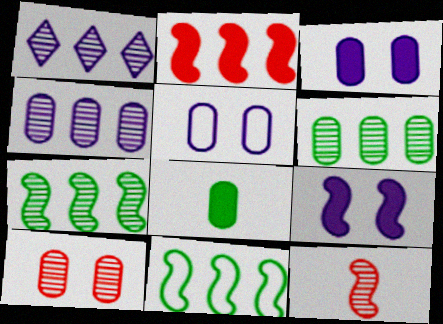[[9, 11, 12]]